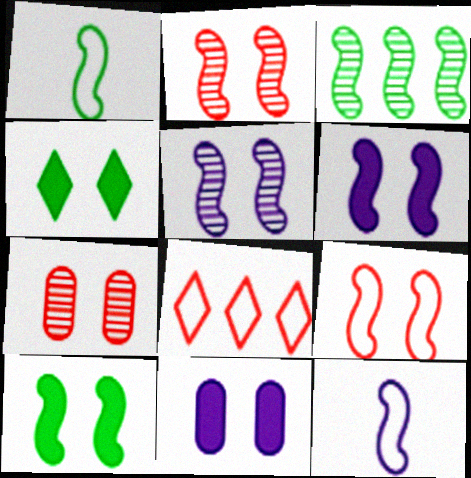[[1, 3, 10], 
[5, 9, 10]]